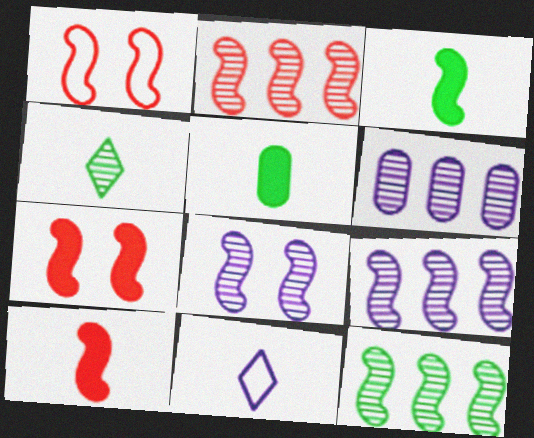[[1, 2, 10], 
[1, 3, 9], 
[2, 9, 12]]